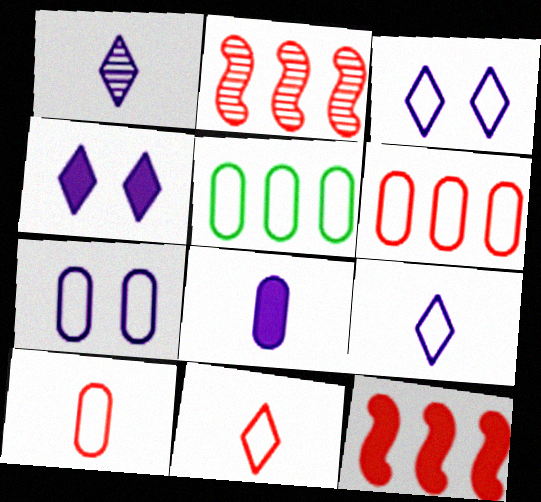[[5, 7, 10]]